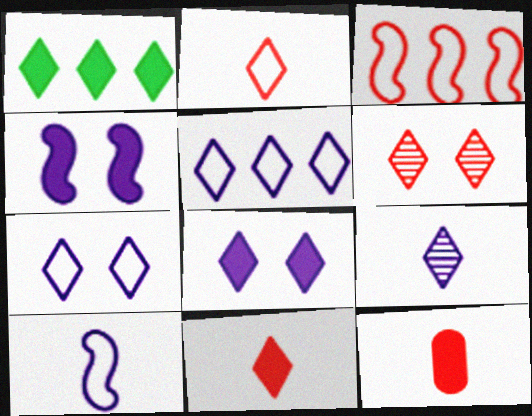[[1, 4, 12], 
[1, 8, 11], 
[3, 6, 12], 
[5, 8, 9]]